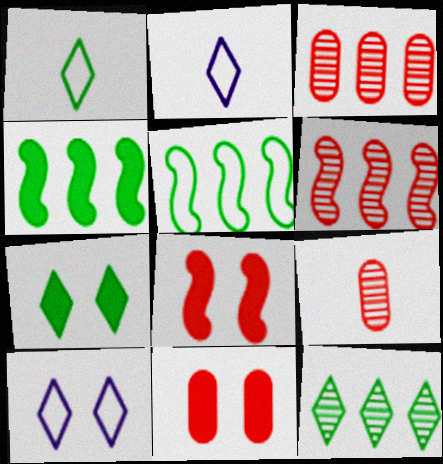[[1, 7, 12], 
[4, 9, 10]]